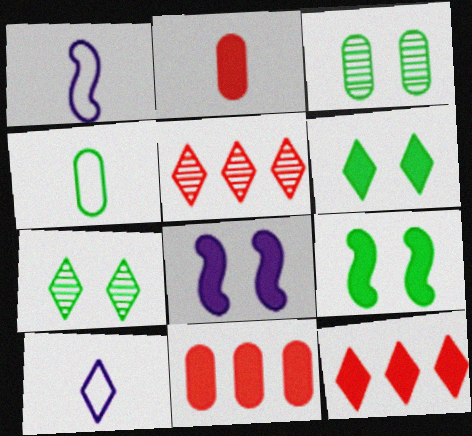[[1, 3, 12], 
[1, 7, 11], 
[4, 5, 8], 
[5, 6, 10], 
[7, 10, 12]]